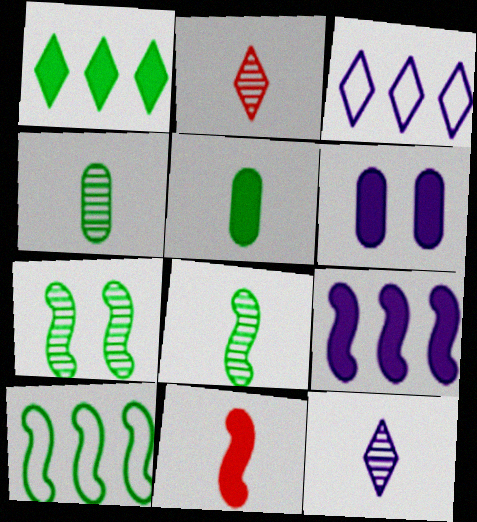[[1, 6, 11], 
[2, 6, 10]]